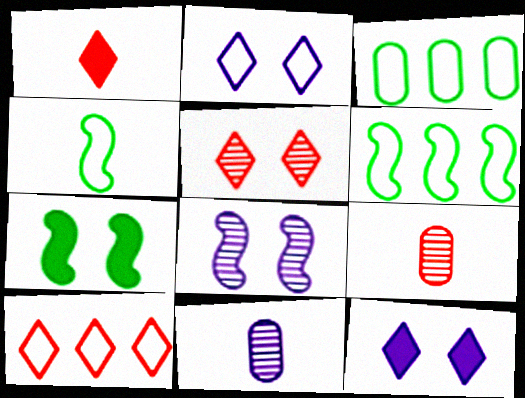[[1, 3, 8], 
[1, 4, 11], 
[1, 5, 10], 
[6, 9, 12], 
[7, 10, 11]]